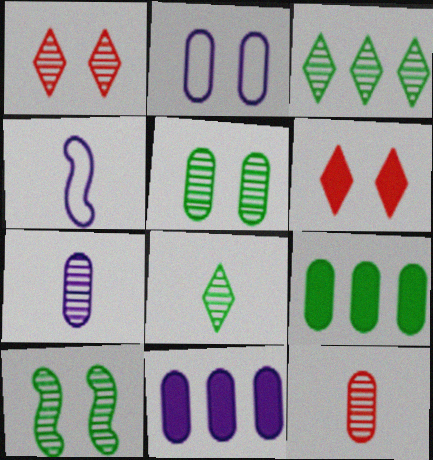[[1, 4, 9], 
[2, 6, 10], 
[2, 7, 11], 
[2, 9, 12]]